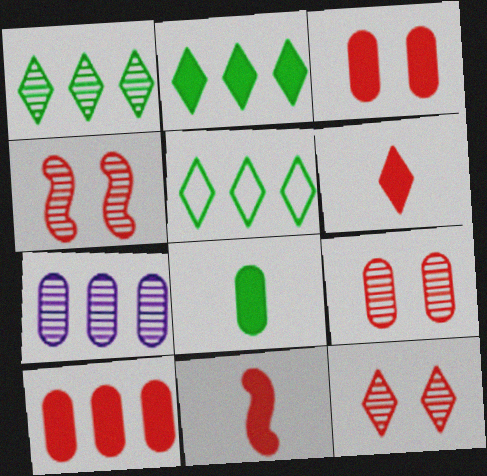[[1, 2, 5], 
[4, 9, 12]]